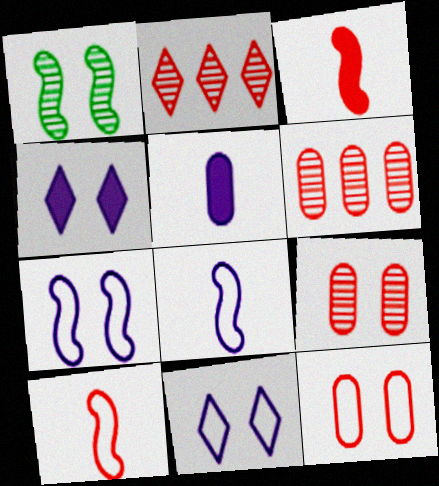[[1, 4, 12], 
[2, 3, 12]]